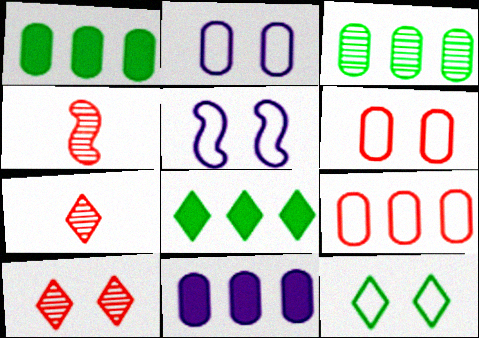[[1, 5, 7], 
[2, 4, 8], 
[3, 9, 11], 
[4, 11, 12], 
[5, 6, 12]]